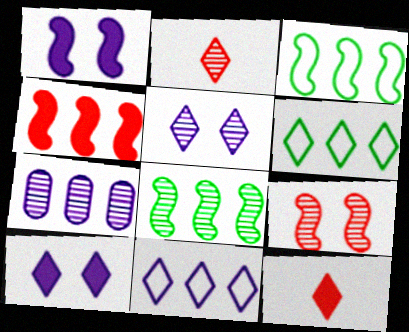[[2, 6, 10], 
[4, 6, 7], 
[5, 6, 12]]